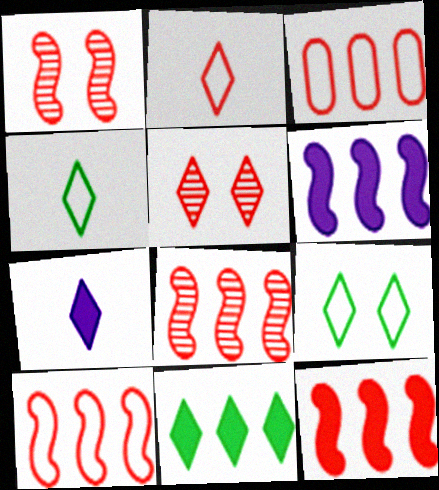[[8, 10, 12]]